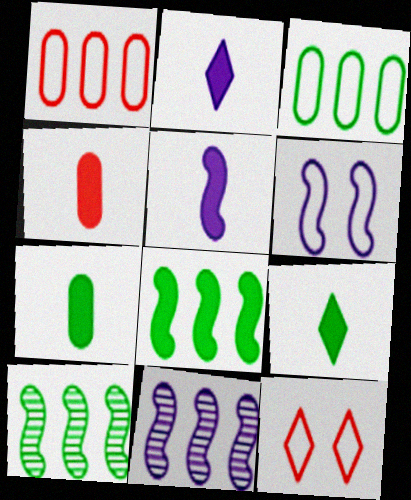[[4, 5, 9], 
[5, 6, 11], 
[7, 11, 12]]